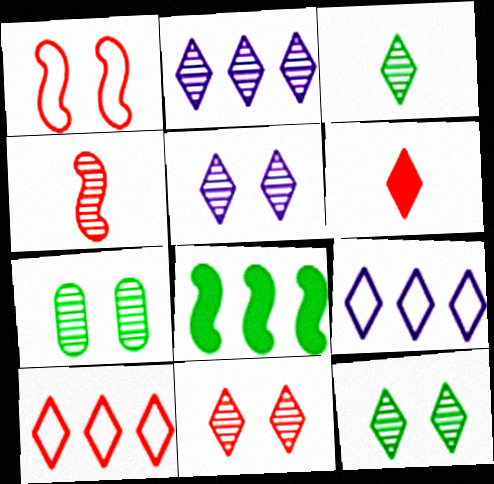[[2, 3, 11], 
[2, 4, 7], 
[5, 11, 12], 
[6, 9, 12], 
[6, 10, 11]]